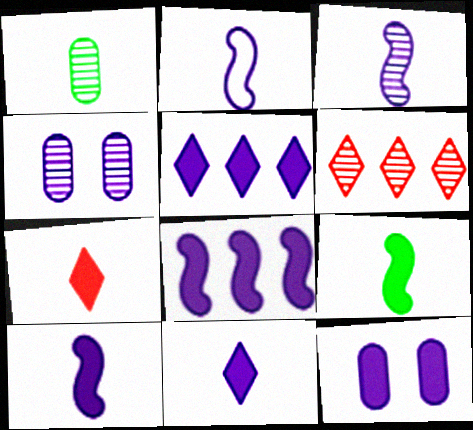[[1, 2, 7], 
[2, 3, 10], 
[2, 4, 5], 
[5, 10, 12], 
[8, 11, 12]]